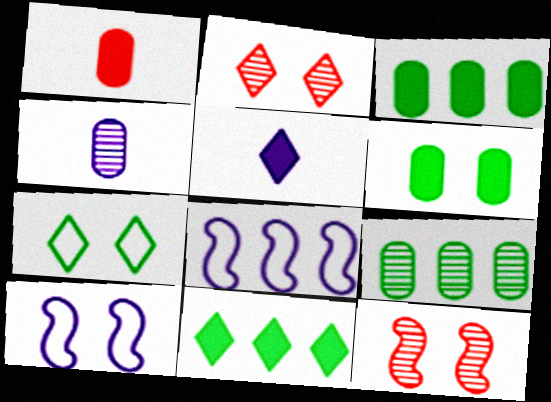[[2, 6, 10]]